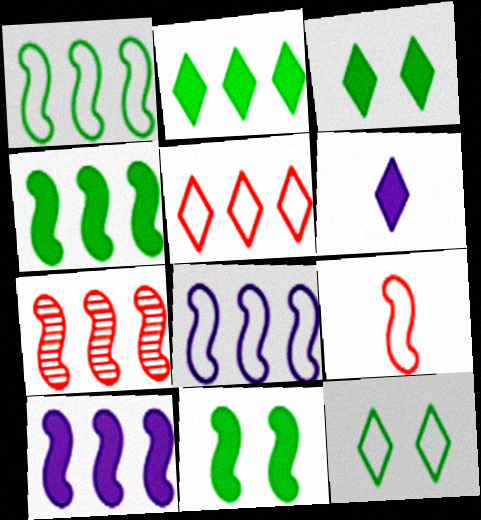[[1, 7, 10], 
[4, 7, 8]]